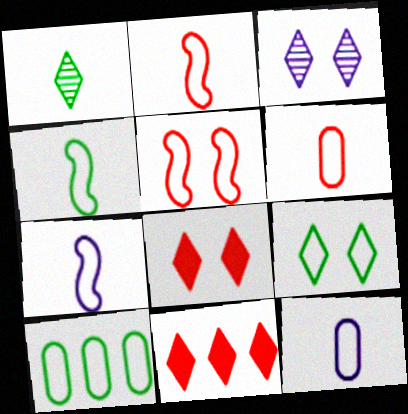[[2, 4, 7], 
[3, 8, 9], 
[4, 9, 10]]